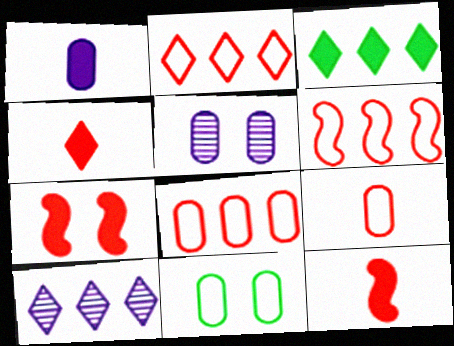[[1, 3, 7], 
[2, 3, 10], 
[2, 6, 8], 
[10, 11, 12]]